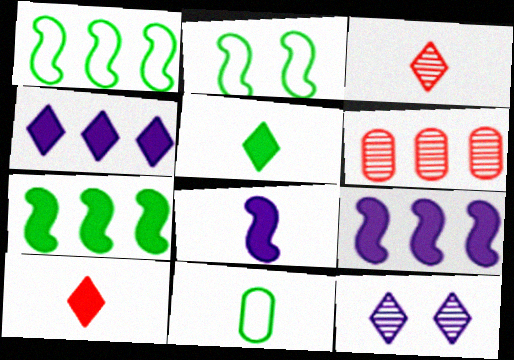[[1, 4, 6], 
[3, 8, 11]]